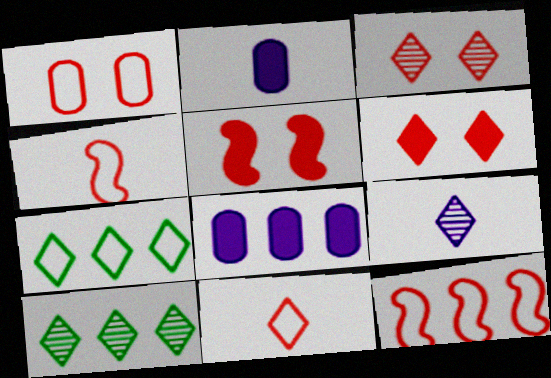[[1, 3, 5], 
[1, 11, 12], 
[3, 9, 10], 
[6, 7, 9], 
[8, 10, 12]]